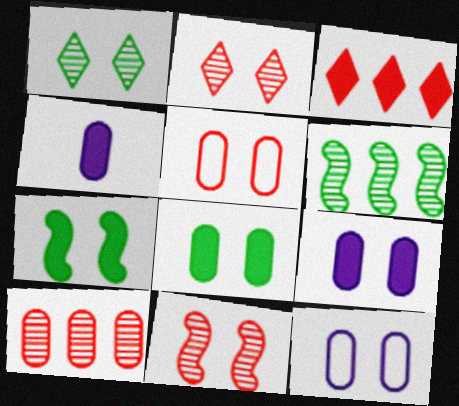[[2, 7, 12], 
[3, 4, 7]]